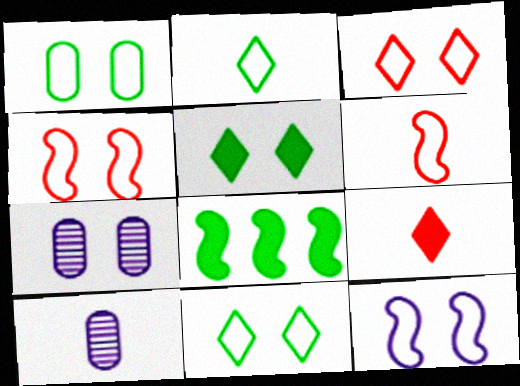[[1, 3, 12], 
[3, 8, 10], 
[4, 5, 7]]